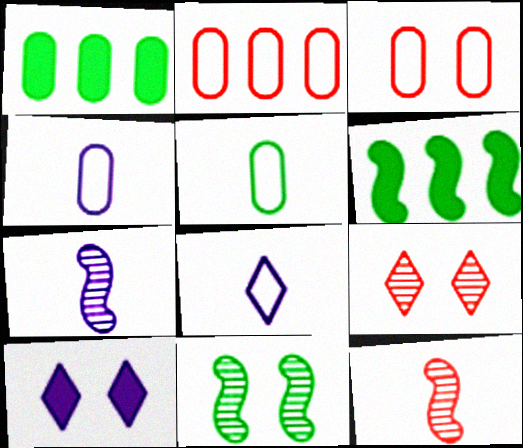[[3, 10, 11], 
[4, 6, 9]]